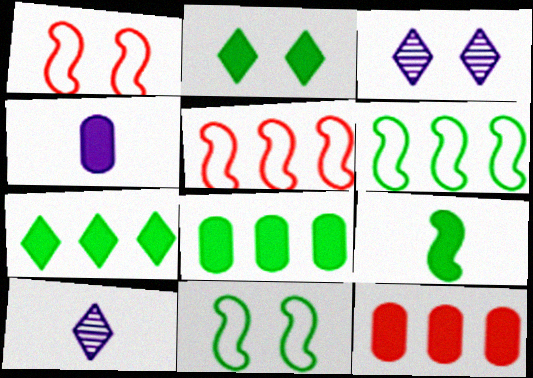[[1, 8, 10], 
[2, 8, 9], 
[10, 11, 12]]